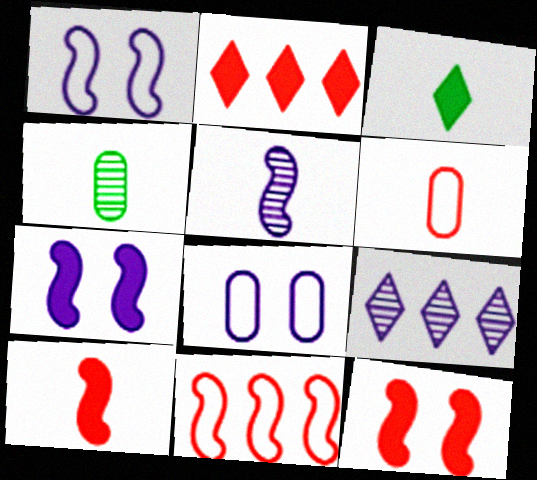[[1, 2, 4], 
[3, 5, 6]]